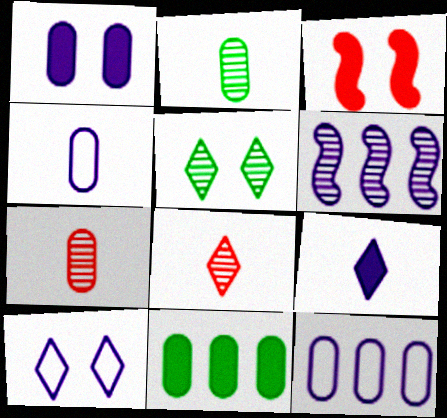[[3, 9, 11], 
[5, 6, 7]]